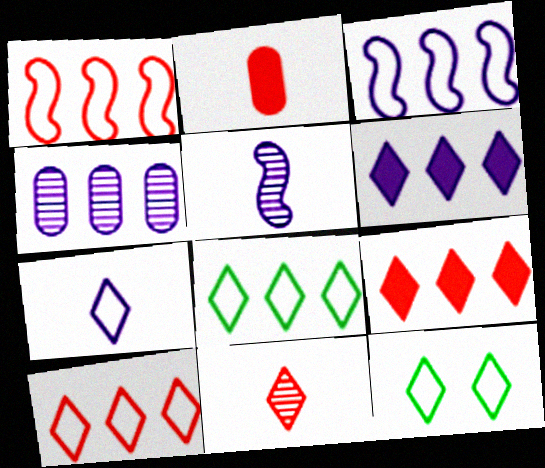[[3, 4, 6], 
[6, 11, 12], 
[7, 10, 12]]